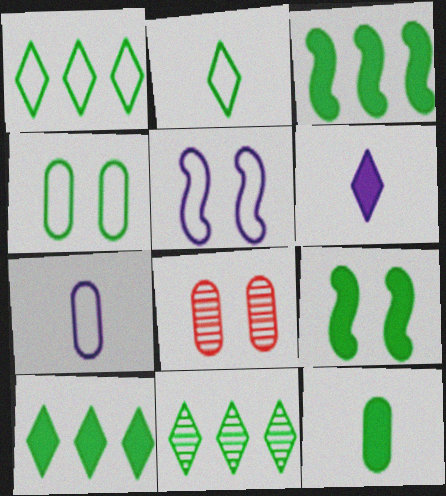[[1, 10, 11], 
[9, 10, 12]]